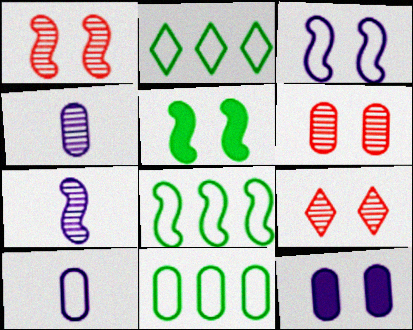[[1, 3, 5], 
[1, 6, 9], 
[2, 8, 11]]